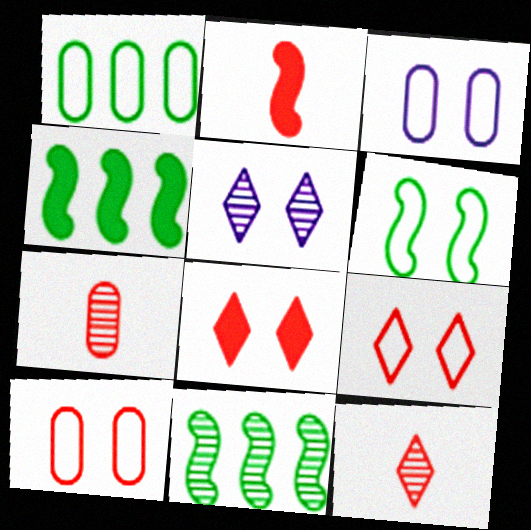[[1, 2, 5], 
[3, 4, 12], 
[3, 6, 9], 
[5, 7, 11]]